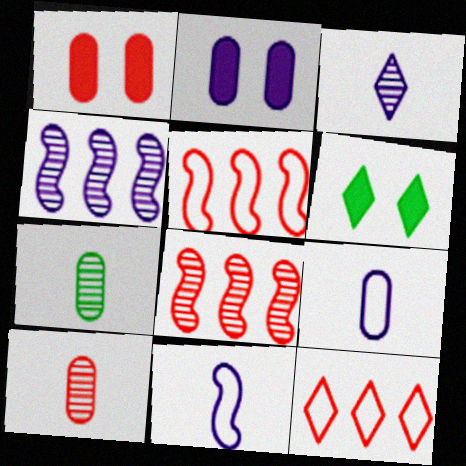[[3, 6, 12], 
[6, 8, 9]]